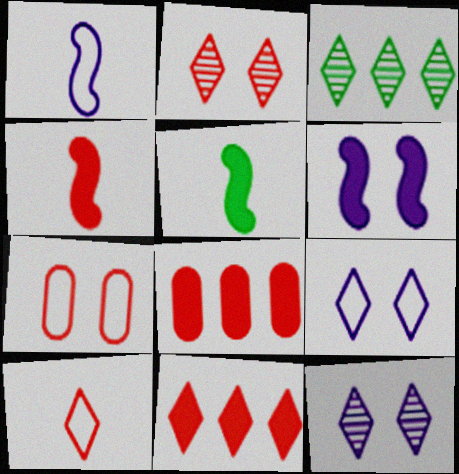[[2, 10, 11]]